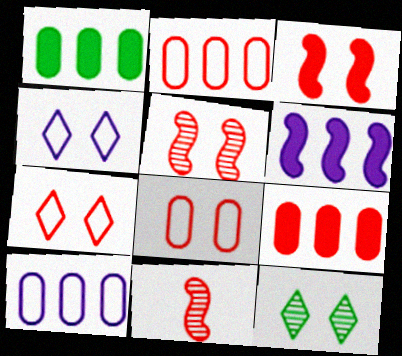[[1, 4, 11], 
[7, 9, 11]]